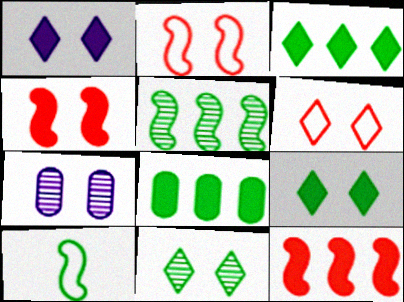[[1, 6, 11], 
[2, 7, 9], 
[8, 10, 11]]